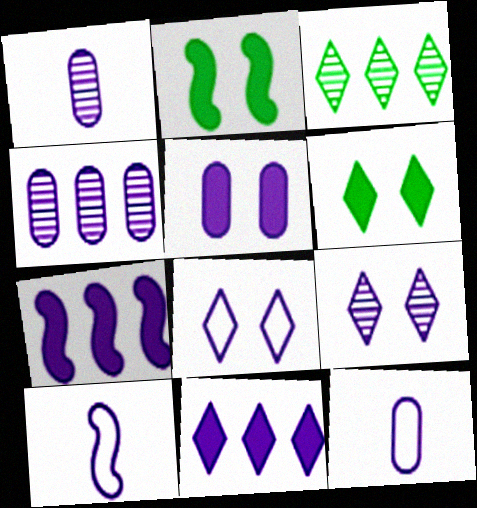[[1, 7, 8], 
[4, 5, 12], 
[7, 9, 12]]